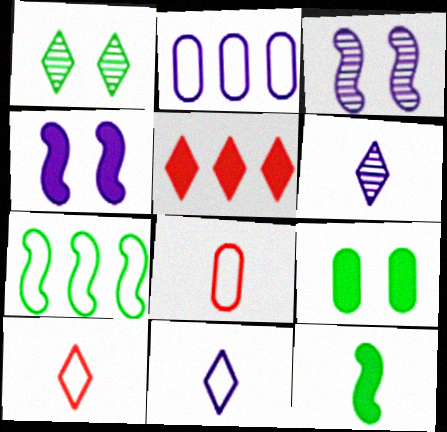[[1, 5, 11], 
[2, 4, 6], 
[6, 8, 12]]